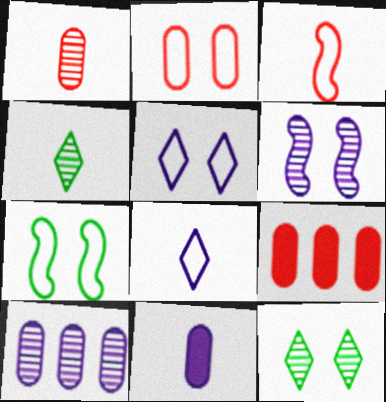[[1, 2, 9], 
[2, 5, 7], 
[3, 4, 11]]